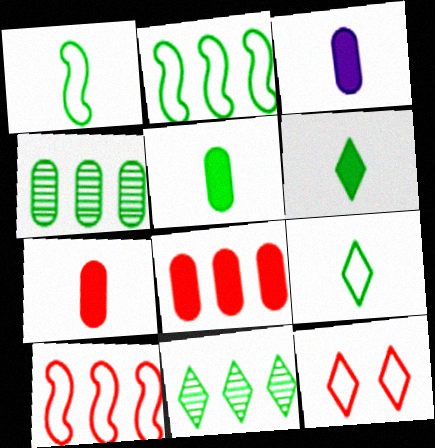[[3, 5, 7]]